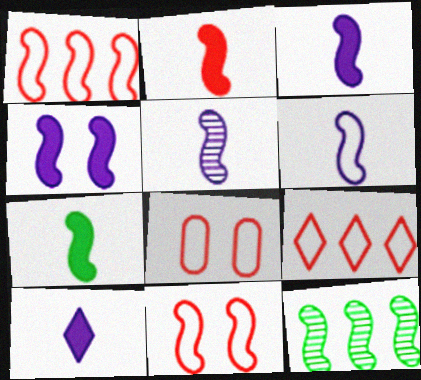[[2, 3, 7], 
[3, 5, 6], 
[3, 11, 12], 
[8, 10, 12]]